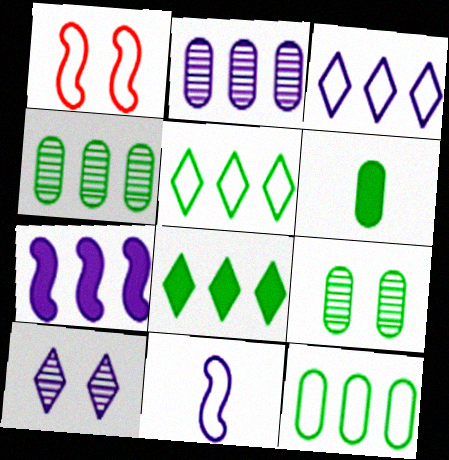[[2, 3, 7], 
[6, 9, 12]]